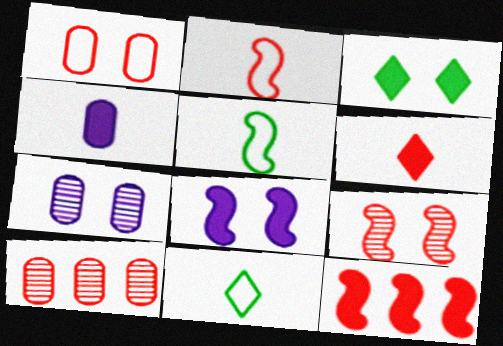[[2, 9, 12], 
[3, 4, 12], 
[7, 11, 12], 
[8, 10, 11]]